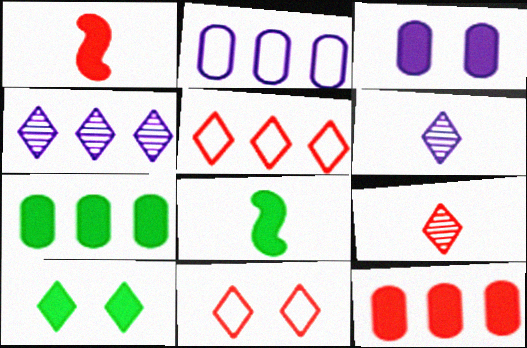[[5, 6, 10], 
[7, 8, 10]]